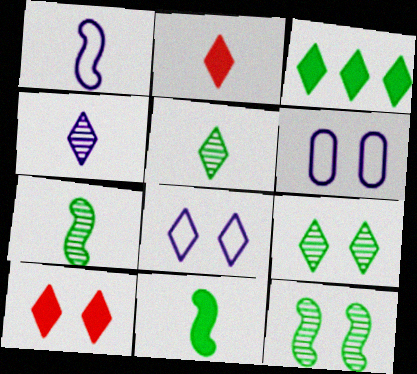[[6, 10, 12], 
[8, 9, 10]]